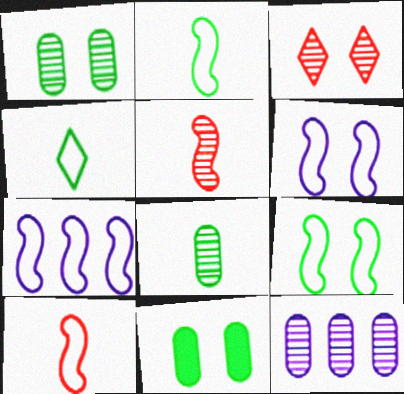[[3, 6, 11], 
[7, 9, 10]]